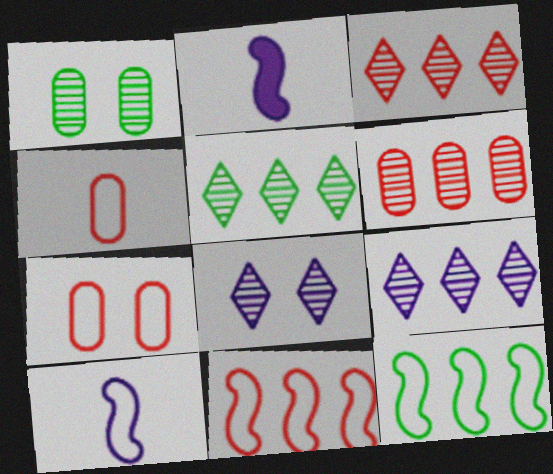[[2, 5, 7], 
[3, 5, 9]]